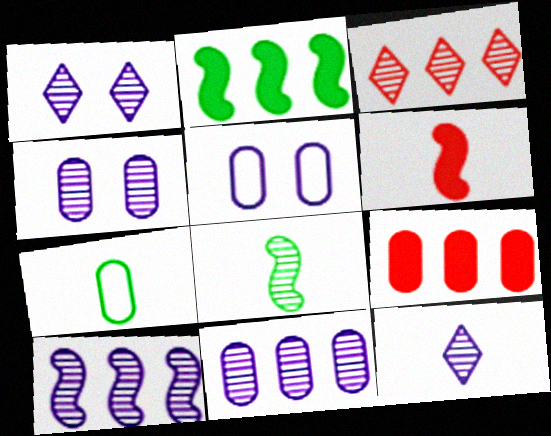[[3, 4, 8], 
[4, 7, 9], 
[4, 10, 12], 
[6, 7, 12]]